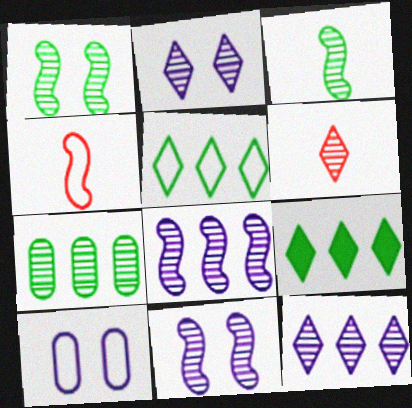[[4, 5, 10], 
[6, 7, 11]]